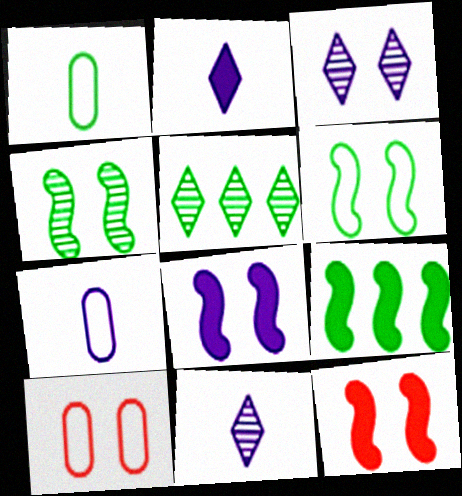[[5, 7, 12], 
[9, 10, 11]]